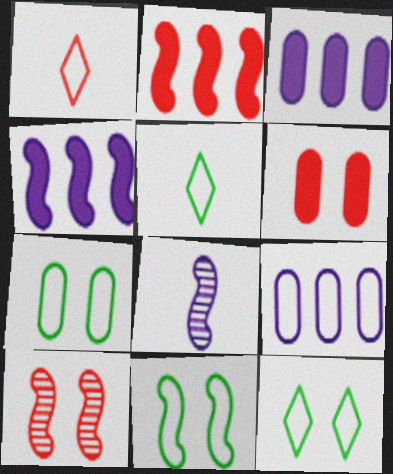[[1, 9, 11], 
[2, 8, 11], 
[3, 5, 10], 
[7, 11, 12]]